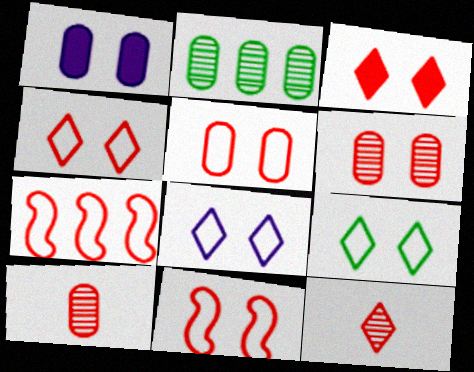[[3, 6, 11], 
[3, 7, 10], 
[4, 5, 11], 
[4, 8, 9]]